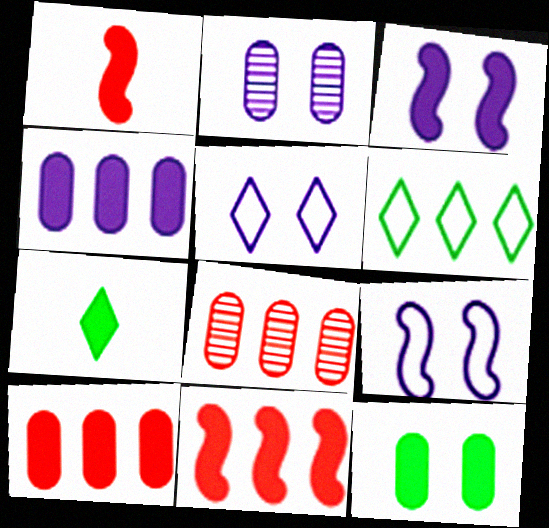[[1, 2, 6], 
[2, 3, 5], 
[3, 7, 10], 
[7, 8, 9]]